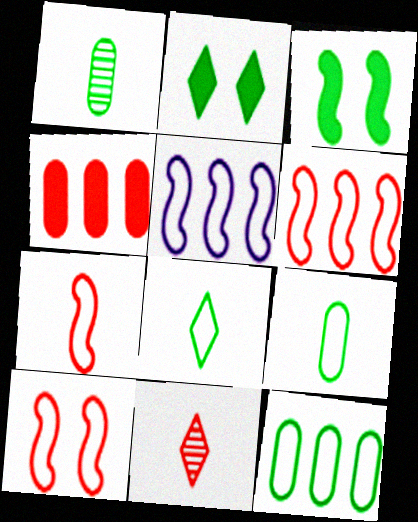[[4, 10, 11], 
[6, 7, 10]]